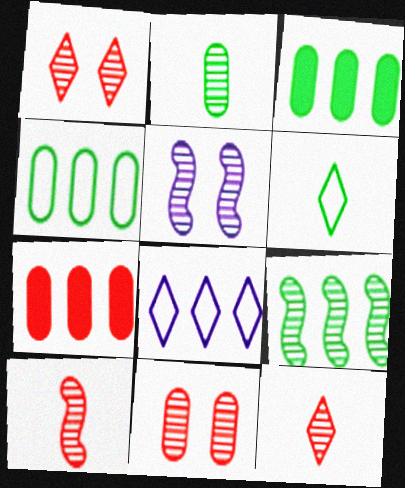[[5, 6, 7], 
[5, 9, 10], 
[7, 8, 9]]